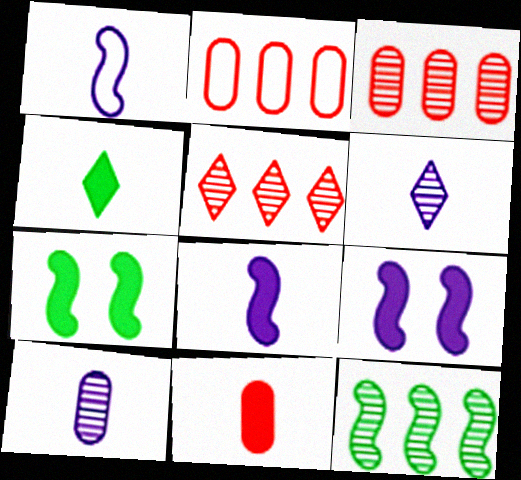[[2, 6, 7], 
[4, 8, 11]]